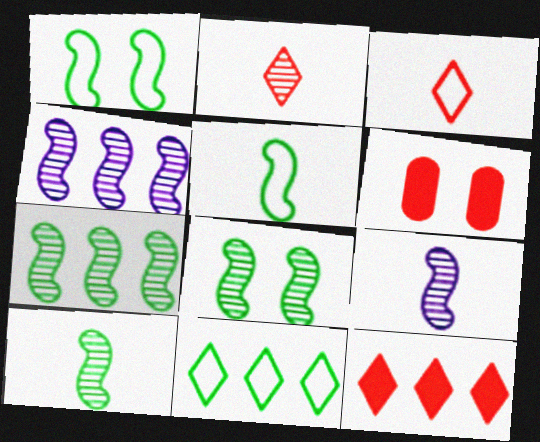[[6, 9, 11], 
[7, 8, 10]]